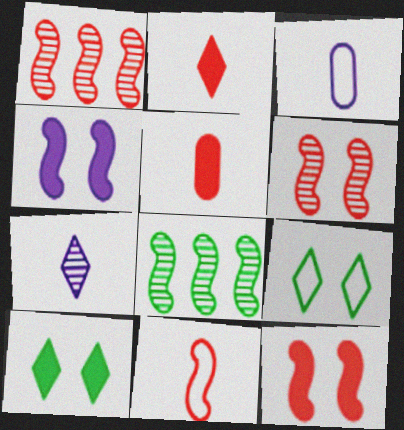[[1, 3, 10], 
[1, 11, 12], 
[4, 8, 11]]